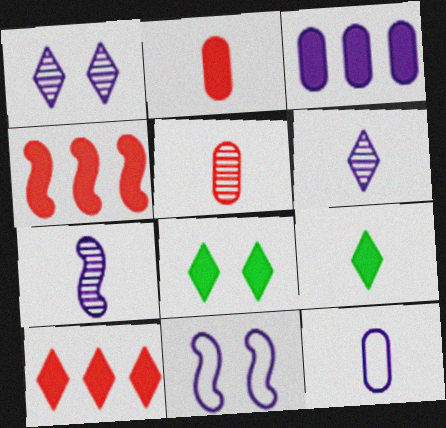[[3, 6, 11]]